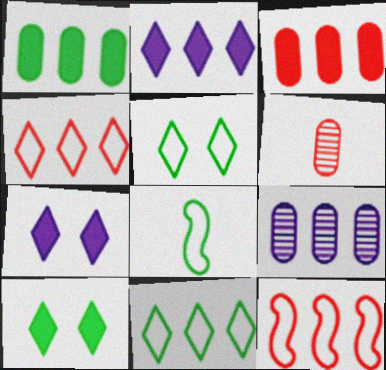[]